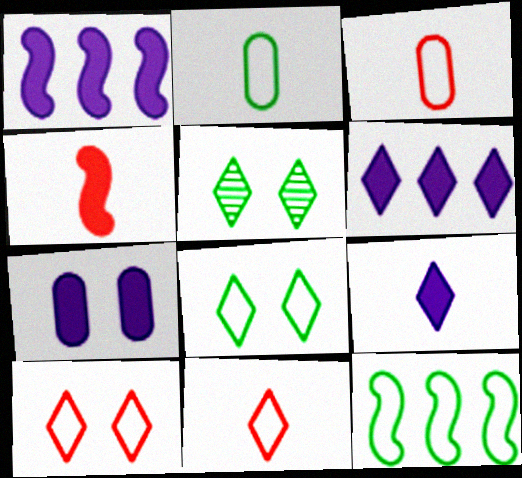[[1, 3, 5], 
[1, 7, 9], 
[2, 8, 12], 
[5, 6, 11]]